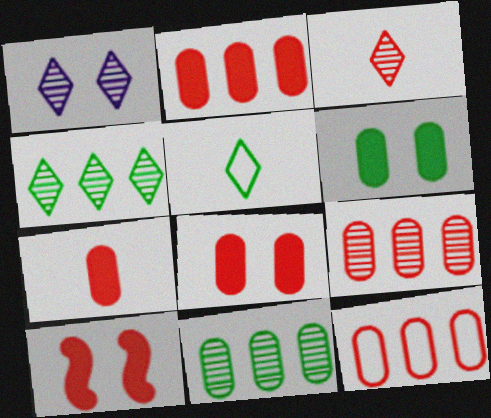[[1, 3, 4], 
[2, 7, 8], 
[2, 9, 12], 
[3, 10, 12]]